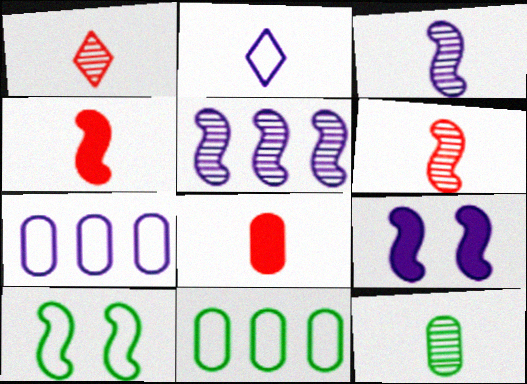[[1, 3, 12], 
[1, 9, 11], 
[2, 4, 12], 
[4, 5, 10]]